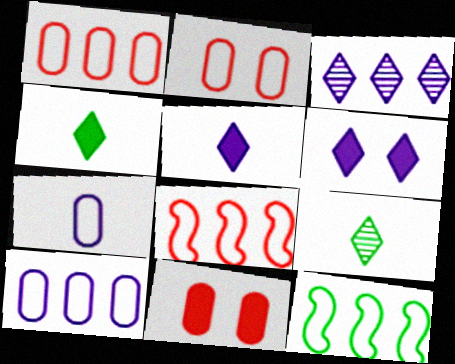[]